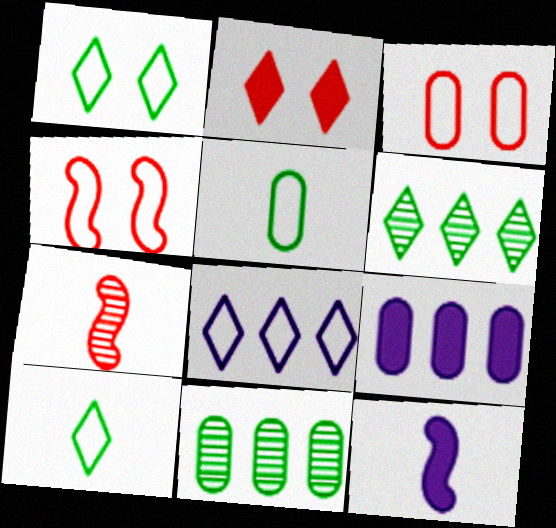[[1, 7, 9], 
[3, 6, 12], 
[4, 5, 8]]